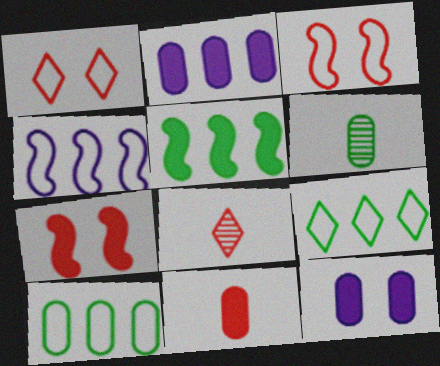[]